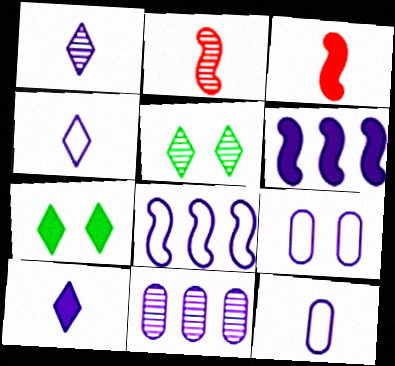[[1, 4, 10], 
[1, 6, 9], 
[2, 5, 11], 
[4, 8, 9]]